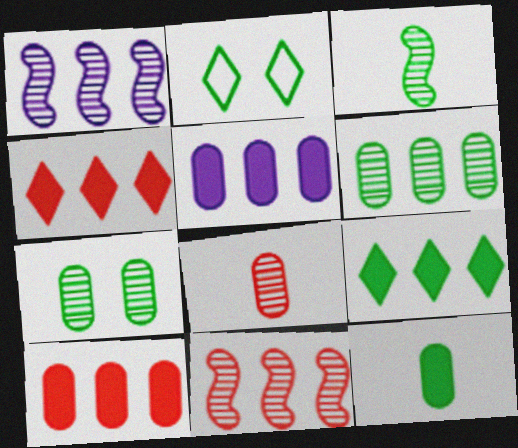[]